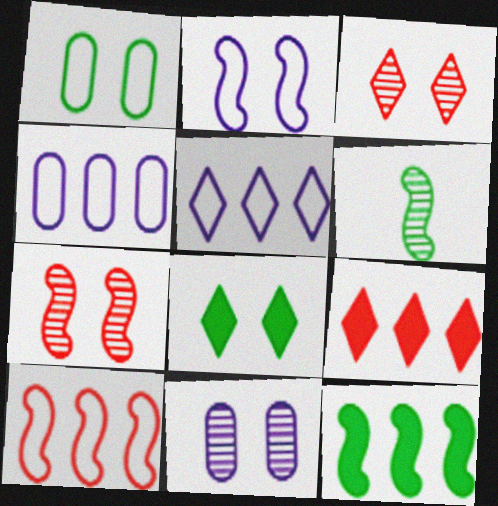[]